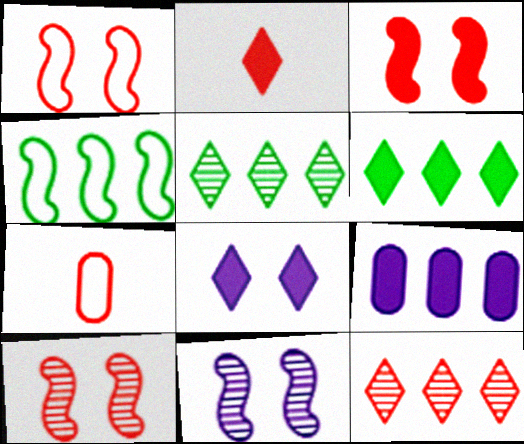[[1, 3, 10], 
[2, 6, 8], 
[3, 7, 12], 
[4, 9, 12], 
[6, 7, 11]]